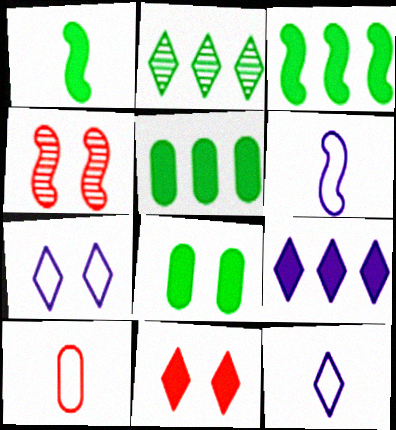[[2, 11, 12], 
[3, 4, 6], 
[4, 5, 12], 
[4, 7, 8]]